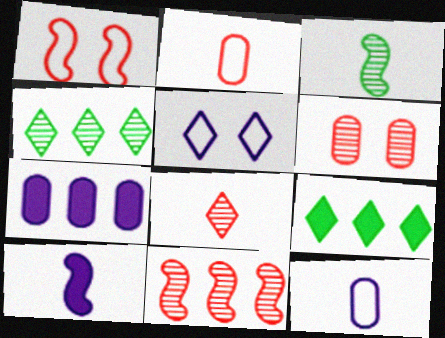[[5, 8, 9], 
[6, 8, 11]]